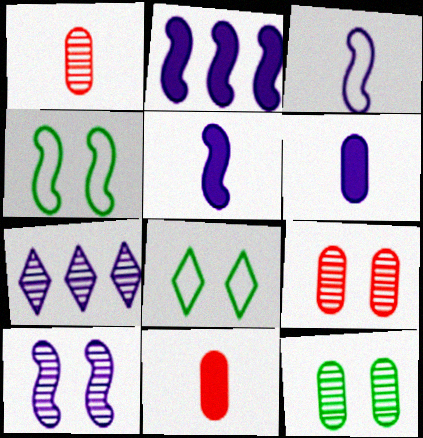[[1, 2, 8], 
[2, 3, 10], 
[4, 7, 11]]